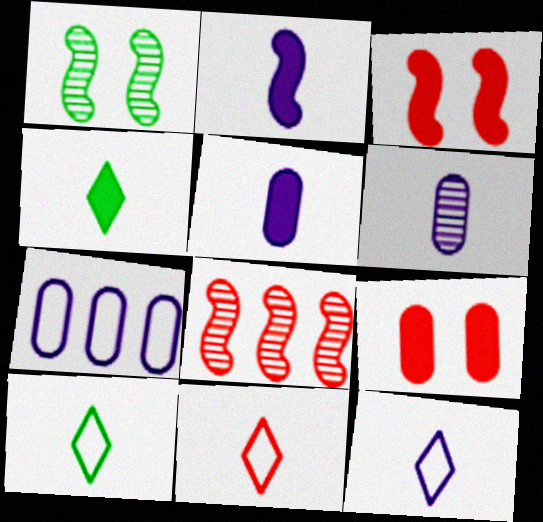[[2, 6, 12], 
[8, 9, 11], 
[10, 11, 12]]